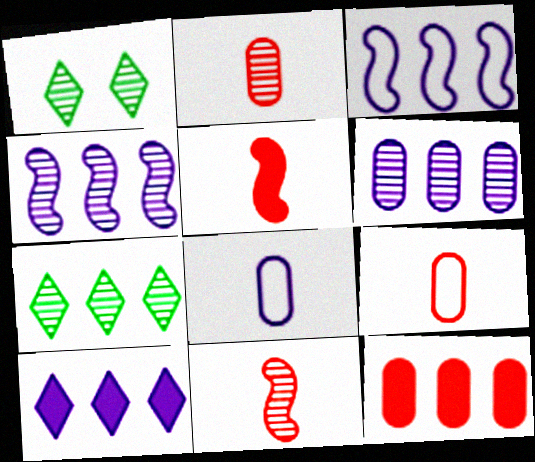[[1, 2, 4], 
[1, 6, 11], 
[3, 6, 10], 
[3, 7, 12]]